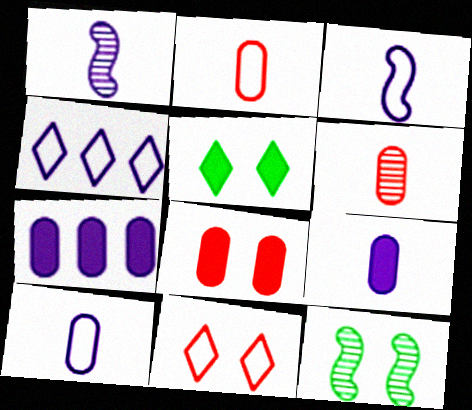[]